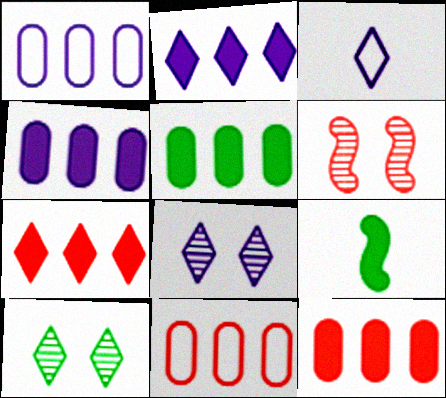[[2, 3, 8], 
[3, 5, 6], 
[3, 7, 10], 
[4, 5, 12], 
[8, 9, 11]]